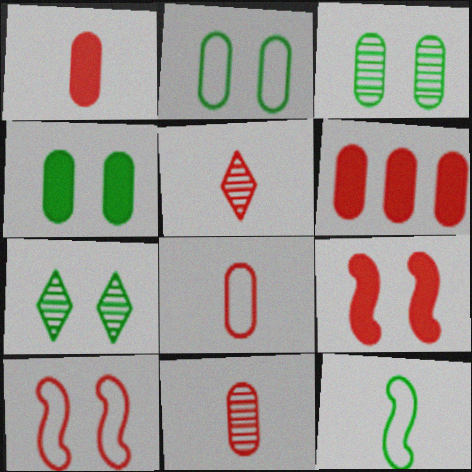[[1, 8, 11], 
[2, 3, 4], 
[5, 6, 10]]